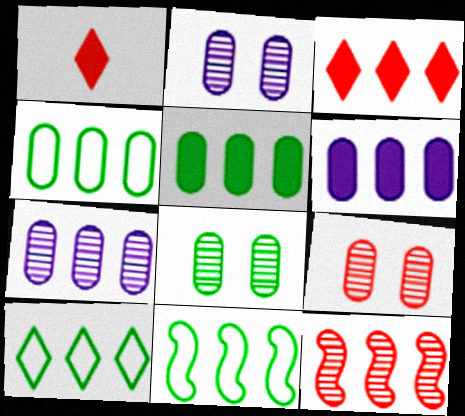[[1, 2, 11], 
[2, 8, 9], 
[3, 7, 11], 
[4, 10, 11], 
[6, 10, 12]]